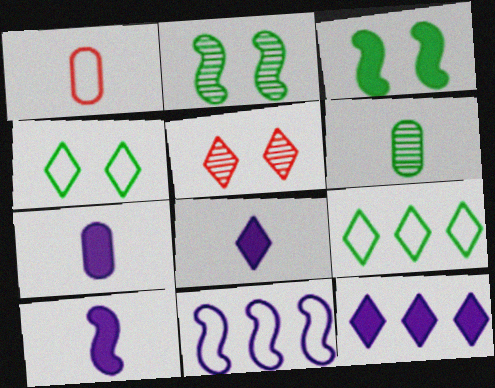[[1, 2, 12], 
[1, 4, 11], 
[1, 6, 7], 
[3, 6, 9], 
[5, 8, 9], 
[7, 8, 10]]